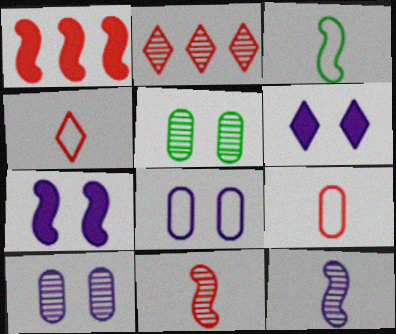[[2, 5, 12]]